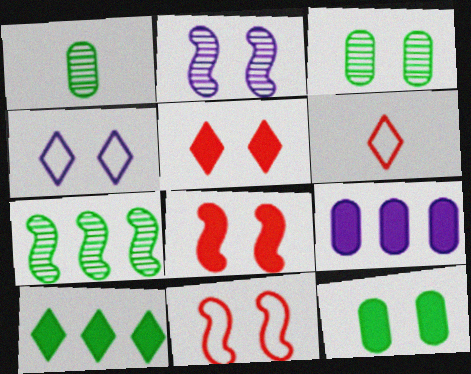[[3, 4, 8]]